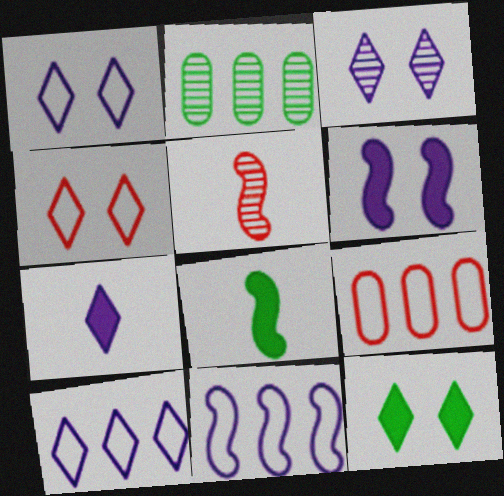[[2, 3, 5], 
[3, 4, 12], 
[3, 7, 10], 
[3, 8, 9]]